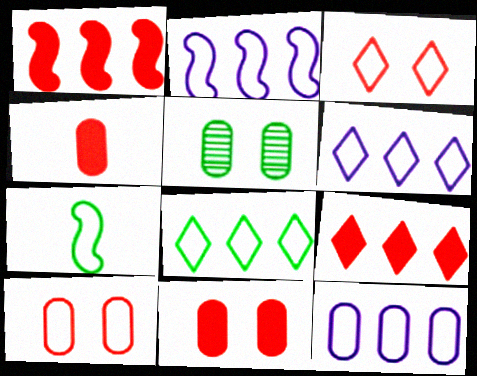[[2, 6, 12], 
[3, 7, 12], 
[4, 5, 12], 
[6, 7, 10]]